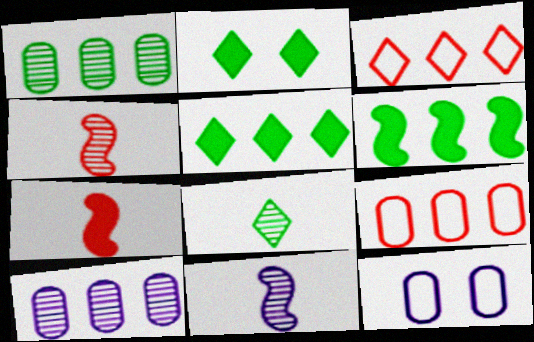[[2, 9, 11], 
[3, 6, 10], 
[4, 5, 12]]